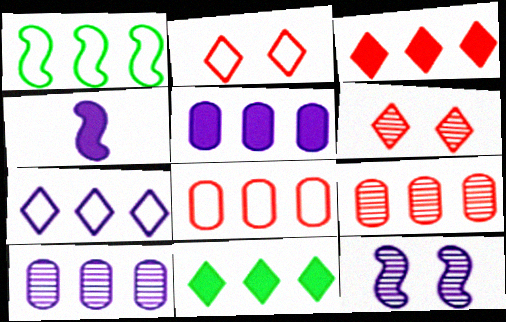[[1, 3, 10], 
[1, 7, 8]]